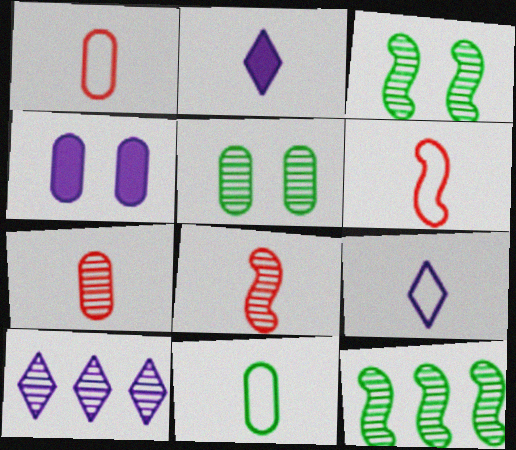[[2, 8, 11], 
[3, 7, 10], 
[5, 8, 10], 
[6, 9, 11]]